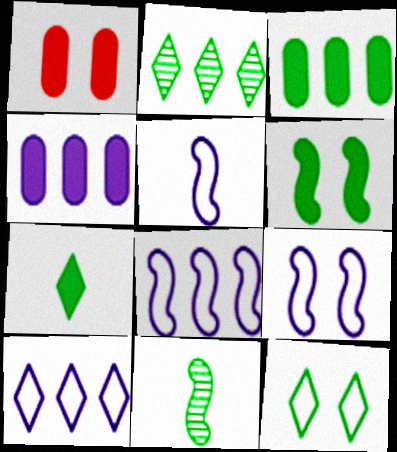[[1, 2, 5], 
[1, 10, 11], 
[2, 7, 12], 
[3, 6, 7], 
[3, 11, 12], 
[5, 8, 9]]